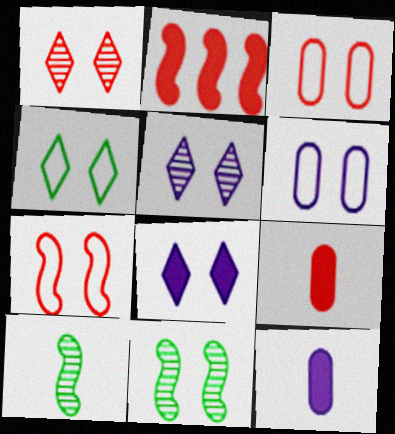[[1, 4, 8], 
[3, 8, 11], 
[4, 6, 7]]